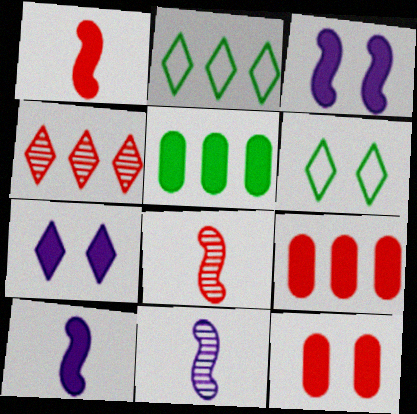[[1, 5, 7], 
[2, 11, 12], 
[6, 9, 11]]